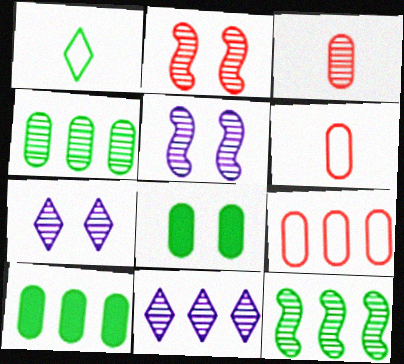[[1, 8, 12], 
[3, 7, 12]]